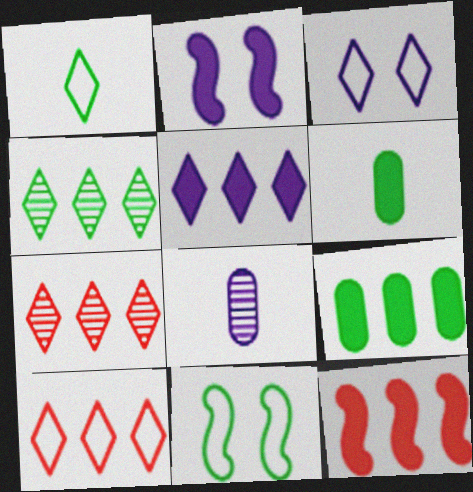[[1, 3, 10], 
[4, 5, 10], 
[4, 6, 11], 
[5, 9, 12]]